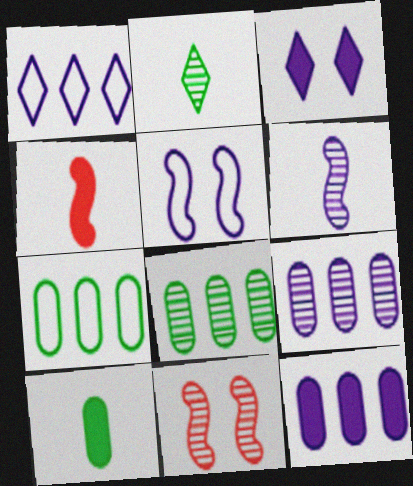[[1, 10, 11], 
[2, 9, 11]]